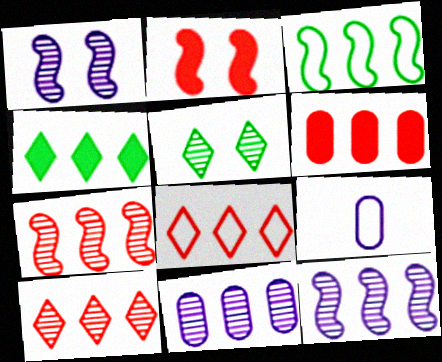[[6, 7, 8]]